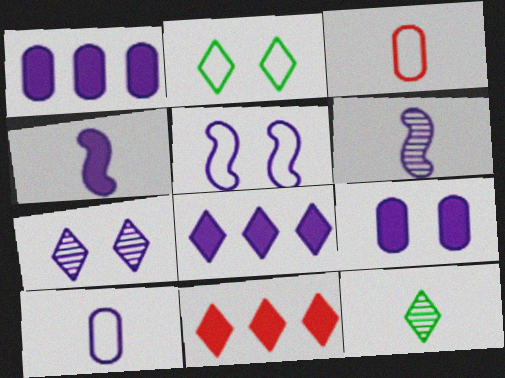[[3, 4, 12], 
[4, 8, 9], 
[5, 7, 9]]